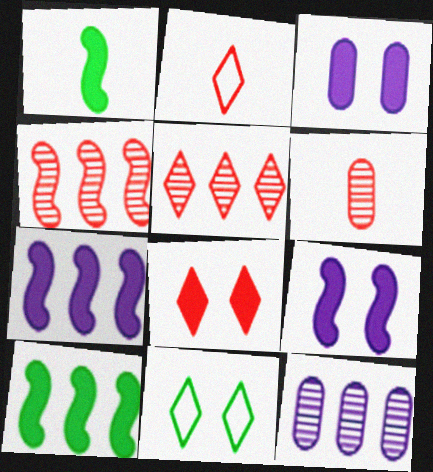[[2, 5, 8], 
[6, 7, 11]]